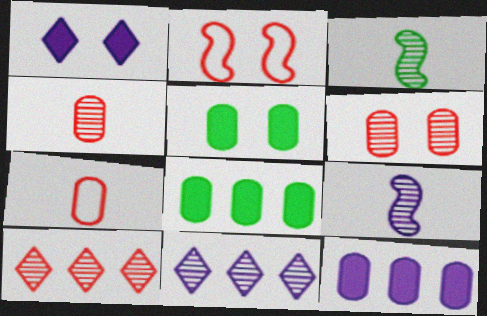[[3, 6, 11]]